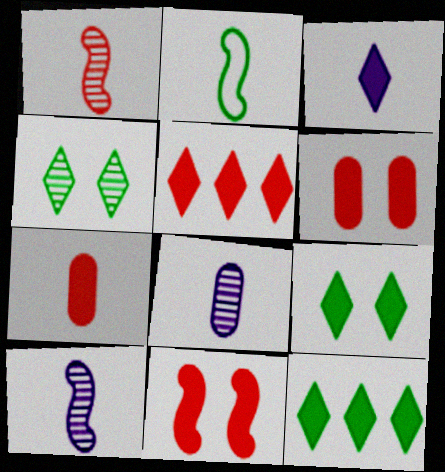[[3, 5, 9], 
[5, 7, 11]]